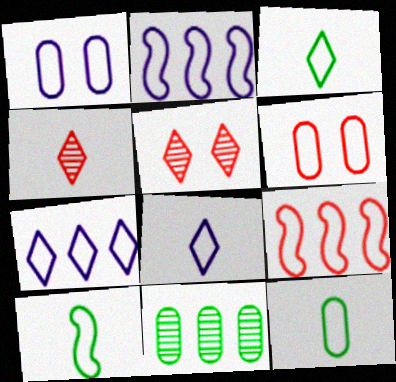[[1, 2, 8], 
[1, 3, 9], 
[2, 3, 6], 
[3, 10, 12], 
[6, 7, 10]]